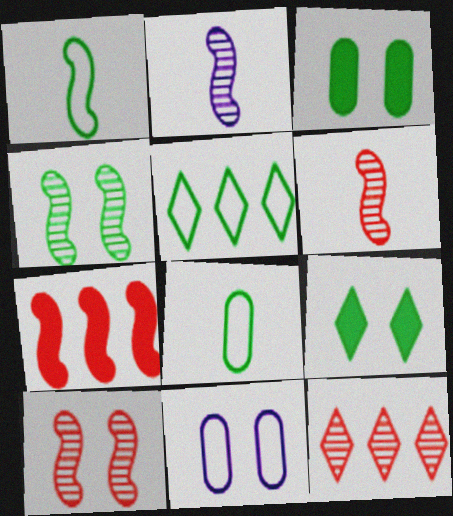[[9, 10, 11]]